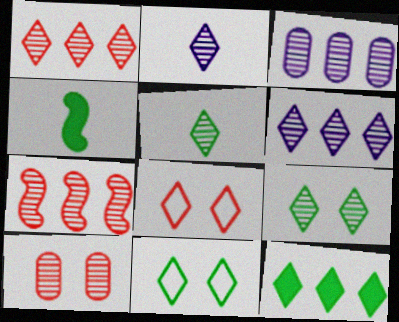[[1, 2, 9], 
[2, 8, 12], 
[3, 4, 8], 
[5, 11, 12]]